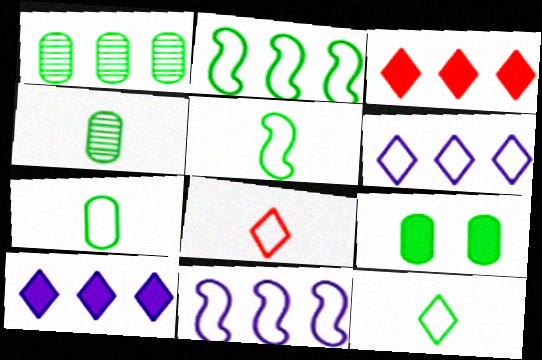[[1, 3, 11], 
[1, 7, 9], 
[5, 7, 12]]